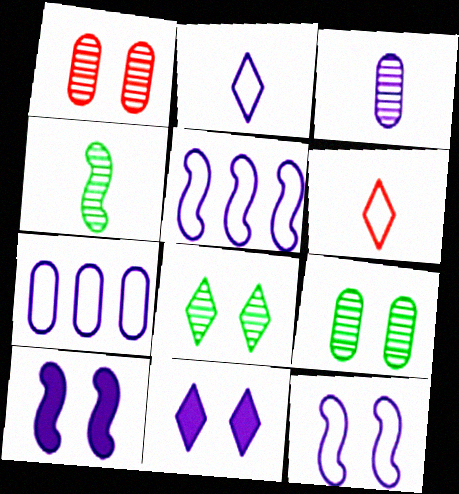[[2, 7, 12], 
[3, 5, 11]]